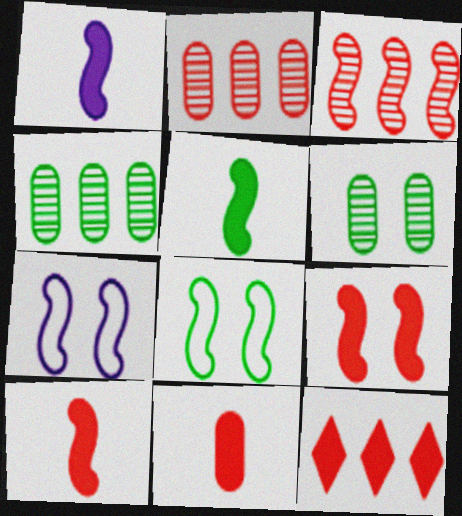[[1, 3, 8], 
[1, 5, 10], 
[3, 5, 7], 
[9, 11, 12]]